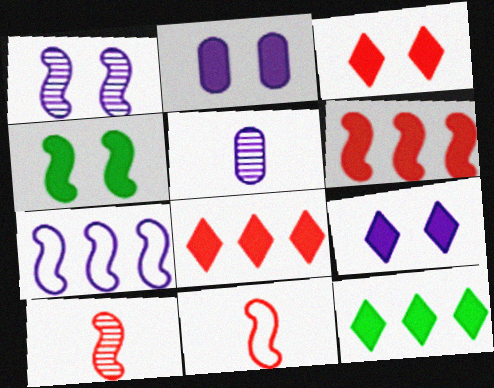[[2, 3, 4], 
[4, 7, 10], 
[5, 7, 9]]